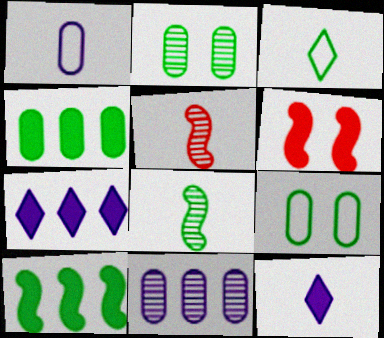[[2, 3, 10], 
[3, 6, 11], 
[4, 6, 12], 
[5, 7, 9]]